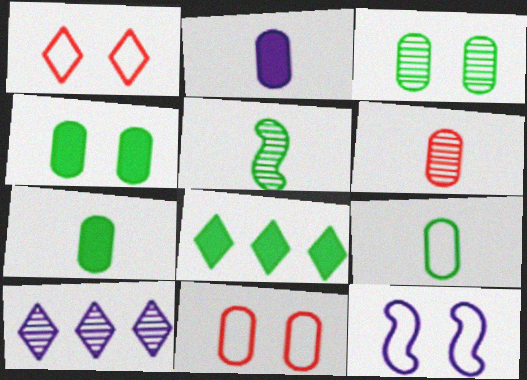[[2, 6, 9], 
[2, 10, 12], 
[6, 8, 12]]